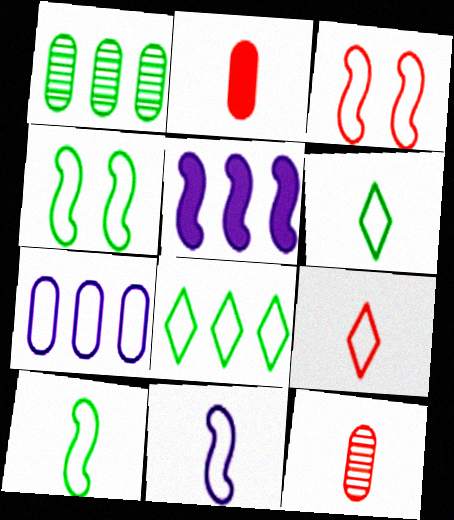[[3, 6, 7], 
[4, 7, 9]]